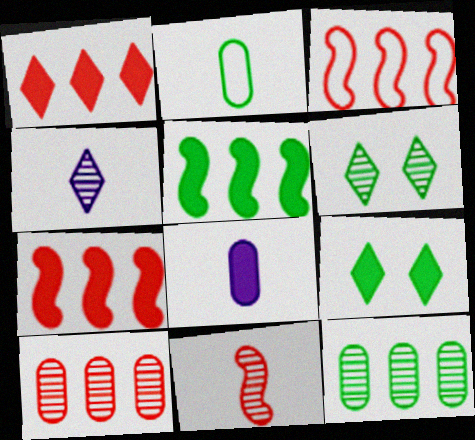[[1, 3, 10], 
[2, 5, 6], 
[3, 6, 8], 
[7, 8, 9]]